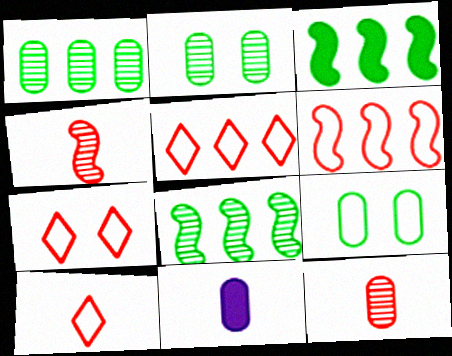[[5, 7, 10], 
[7, 8, 11]]